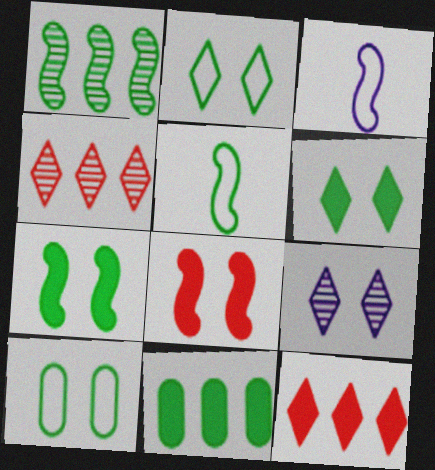[[1, 3, 8], 
[1, 5, 7], 
[8, 9, 10]]